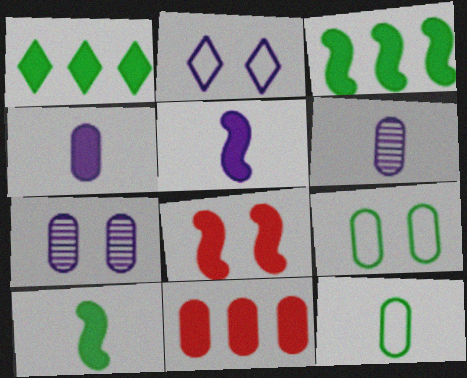[[1, 4, 8], 
[3, 5, 8], 
[6, 9, 11], 
[7, 11, 12]]